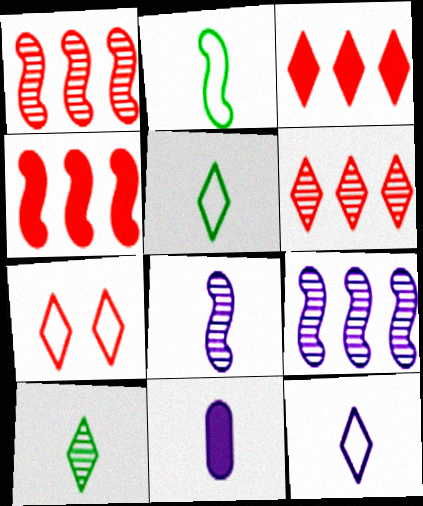[[8, 11, 12]]